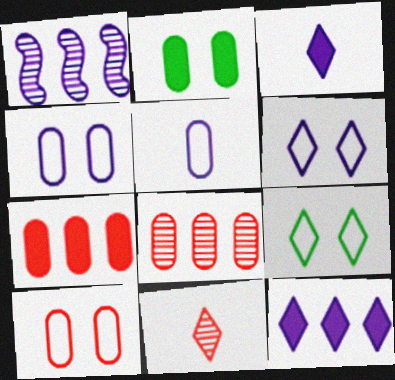[[1, 3, 4], 
[2, 5, 8], 
[9, 11, 12]]